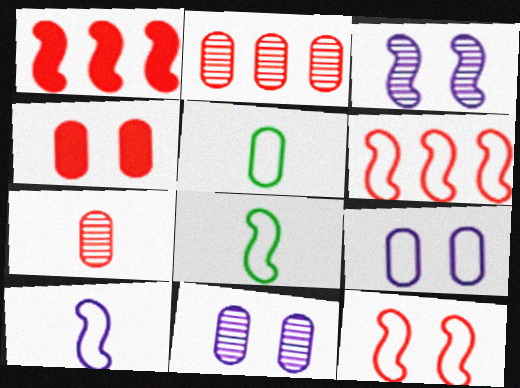[[1, 3, 8]]